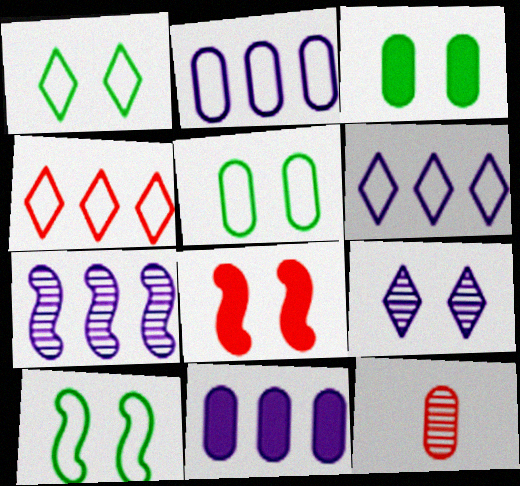[[1, 5, 10], 
[2, 3, 12], 
[4, 8, 12], 
[5, 8, 9], 
[5, 11, 12], 
[6, 7, 11]]